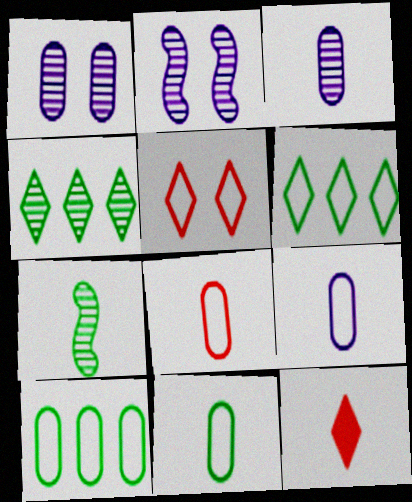[[2, 10, 12], 
[7, 9, 12], 
[8, 9, 11]]